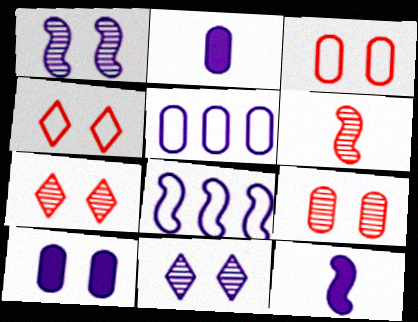[[1, 8, 12], 
[2, 8, 11], 
[5, 11, 12]]